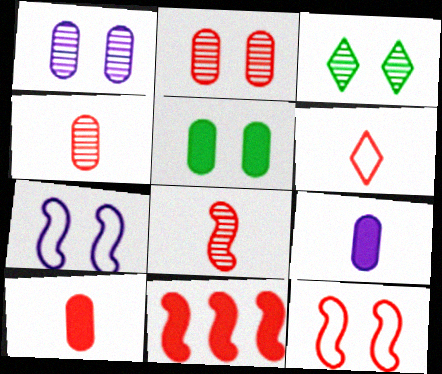[[2, 6, 11], 
[6, 8, 10], 
[8, 11, 12]]